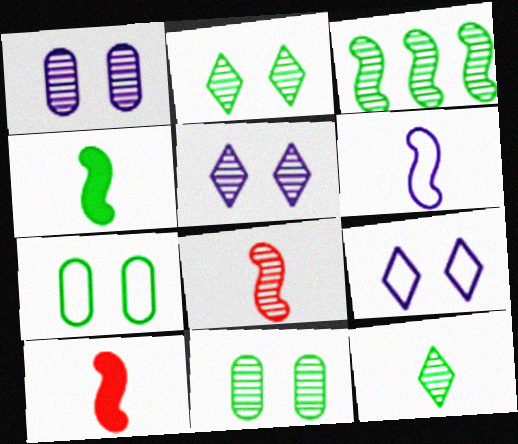[[3, 11, 12], 
[4, 6, 8]]